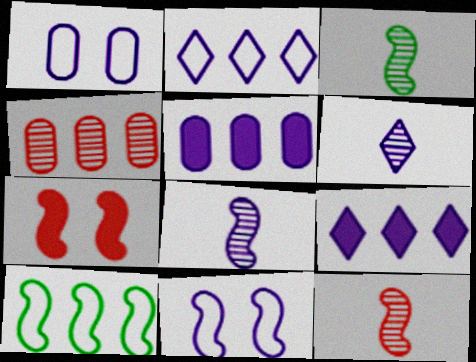[[1, 8, 9], 
[3, 8, 12], 
[4, 9, 10], 
[5, 6, 11], 
[7, 8, 10]]